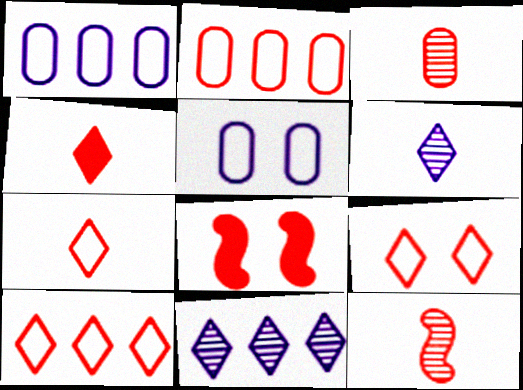[[3, 8, 10], 
[7, 9, 10]]